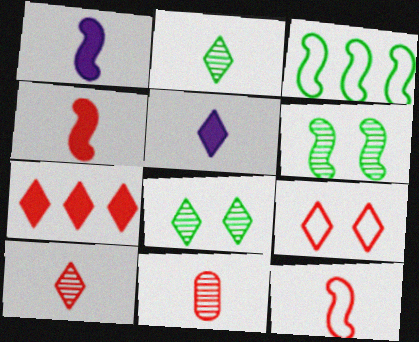[[7, 9, 10]]